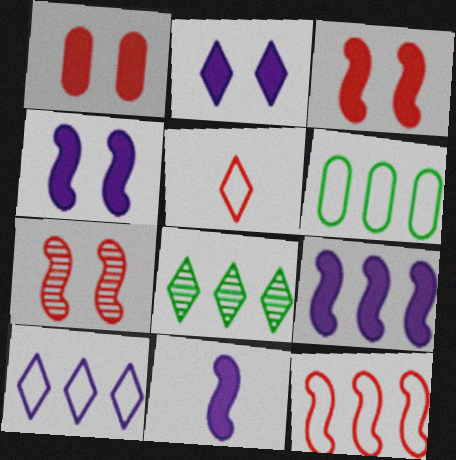[[2, 5, 8], 
[4, 9, 11], 
[6, 10, 12]]